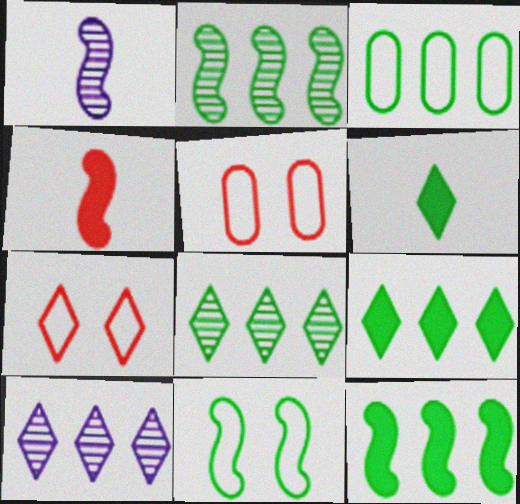[[1, 5, 9], 
[2, 3, 9], 
[3, 8, 12], 
[6, 7, 10]]